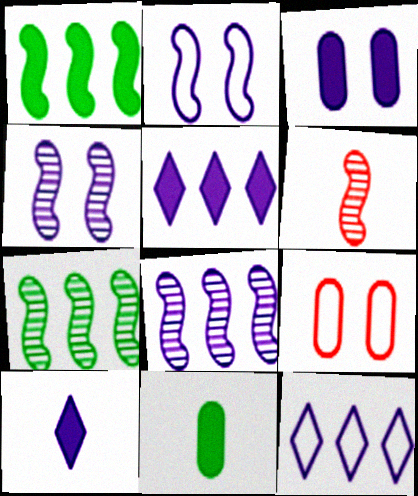[[1, 2, 6], 
[4, 6, 7], 
[7, 9, 10]]